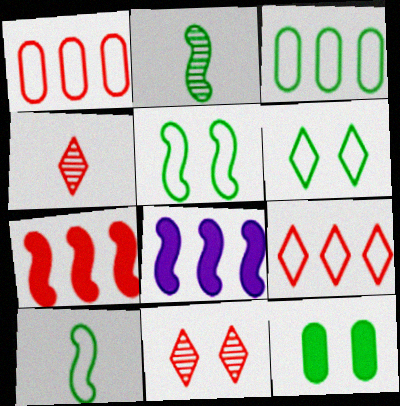[[3, 6, 10]]